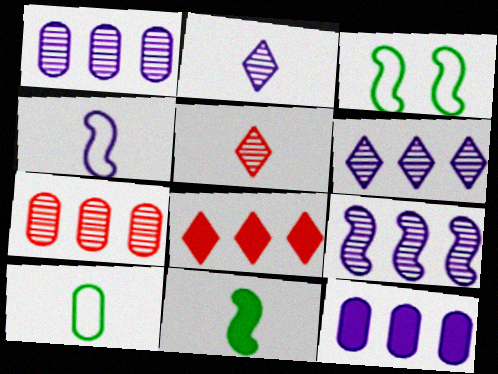[[1, 6, 9], 
[3, 5, 12]]